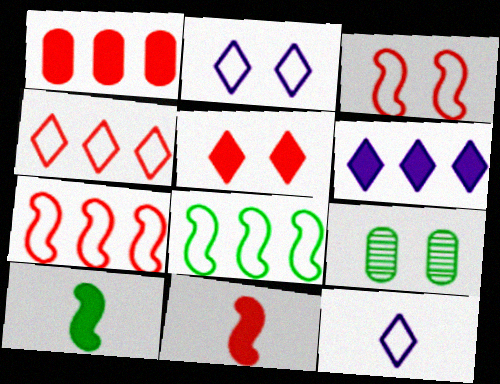[[1, 5, 11]]